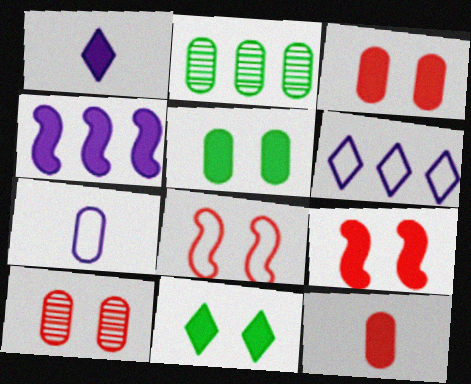[[1, 2, 8], 
[2, 3, 7], 
[4, 11, 12]]